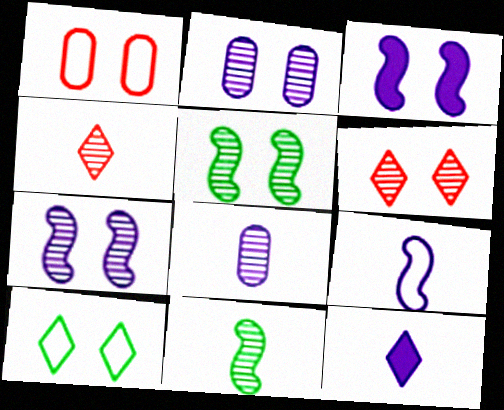[[2, 5, 6], 
[4, 8, 11], 
[8, 9, 12]]